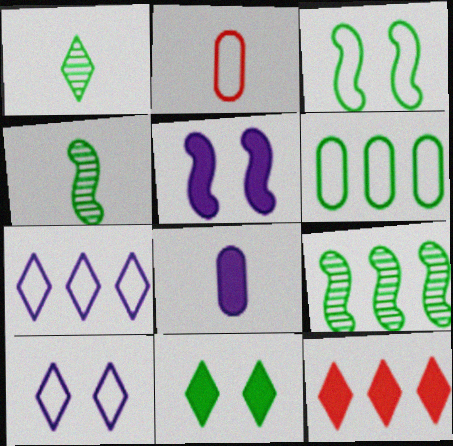[[1, 10, 12], 
[2, 3, 7], 
[4, 6, 11]]